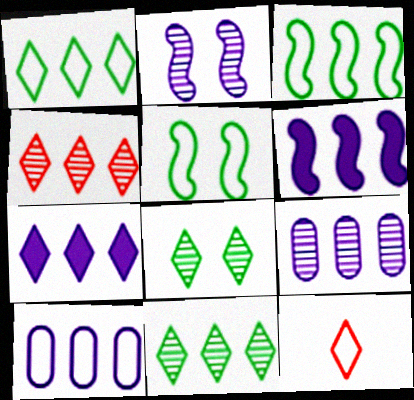[[1, 4, 7], 
[5, 10, 12], 
[7, 8, 12]]